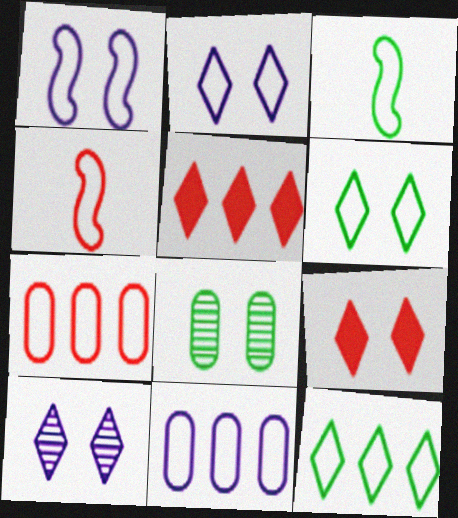[[1, 8, 9], 
[2, 3, 7], 
[4, 6, 11], 
[6, 9, 10]]